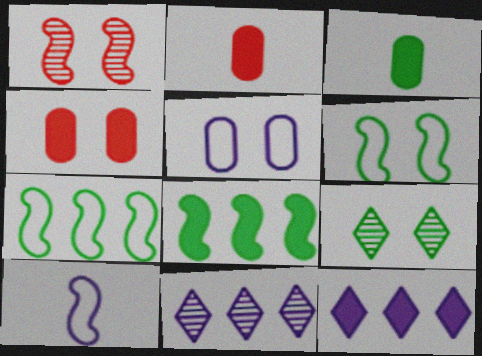[[1, 8, 10], 
[2, 6, 11], 
[3, 7, 9]]